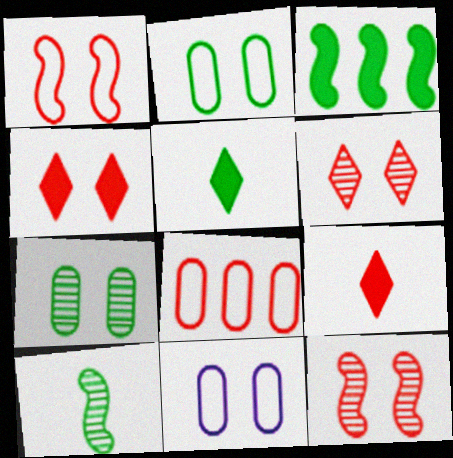[[8, 9, 12]]